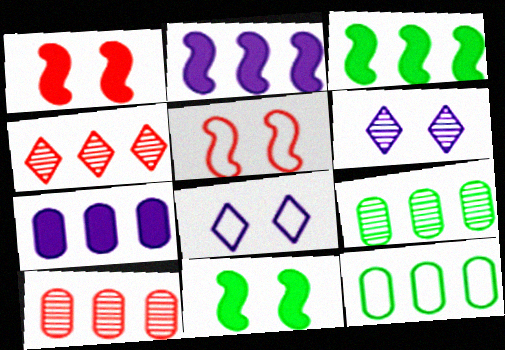[[2, 4, 12], 
[7, 10, 12]]